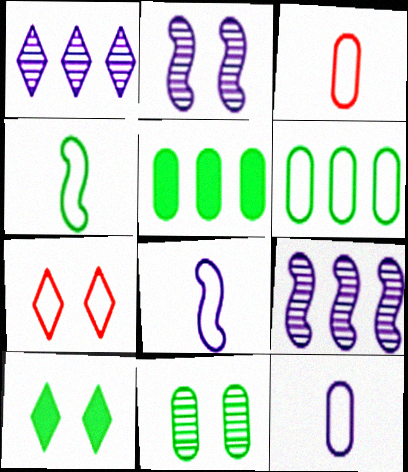[[3, 9, 10], 
[6, 7, 8]]